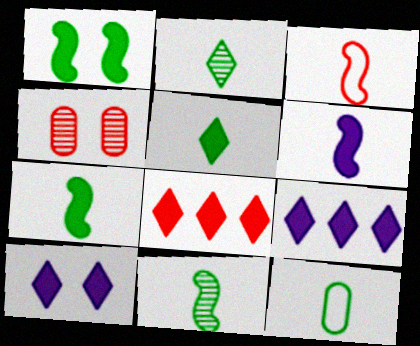[[2, 7, 12], 
[3, 4, 8], 
[3, 6, 11], 
[5, 8, 10], 
[5, 11, 12]]